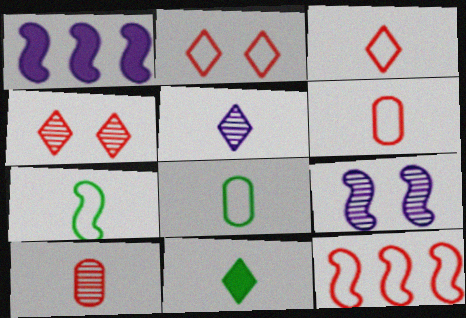[[1, 4, 8], 
[2, 6, 12], 
[3, 5, 11]]